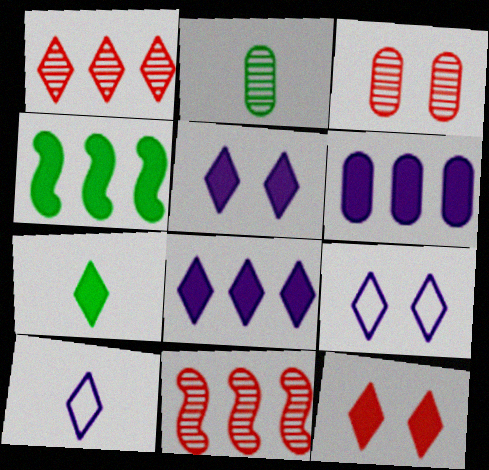[[1, 7, 9], 
[3, 4, 10], 
[7, 8, 12]]